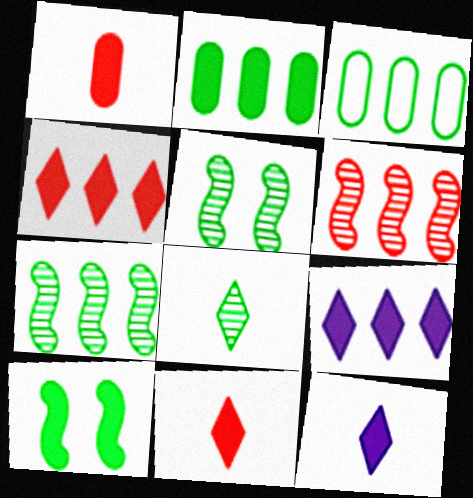[[1, 9, 10], 
[3, 6, 9], 
[3, 8, 10]]